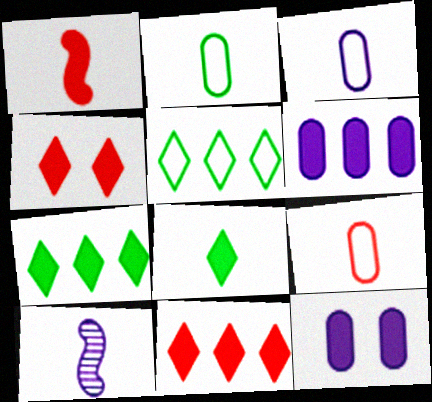[[1, 7, 12], 
[2, 3, 9], 
[8, 9, 10]]